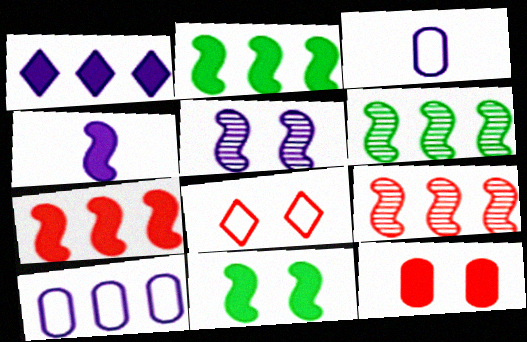[[1, 3, 5], 
[4, 7, 11]]